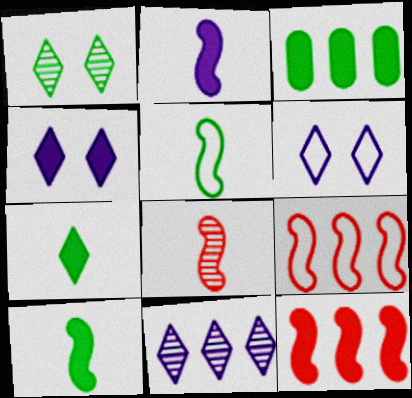[[1, 3, 5], 
[2, 5, 8], 
[3, 6, 8], 
[3, 9, 11]]